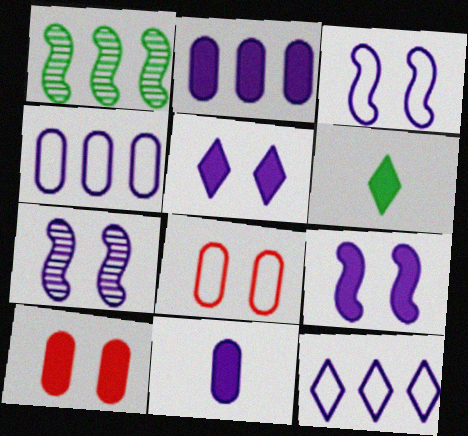[[3, 7, 9], 
[7, 11, 12]]